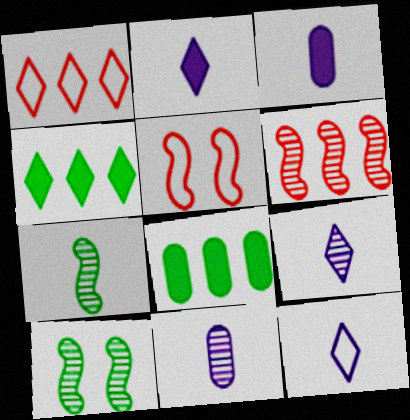[[1, 3, 10], 
[2, 9, 12], 
[4, 5, 11], 
[5, 8, 9]]